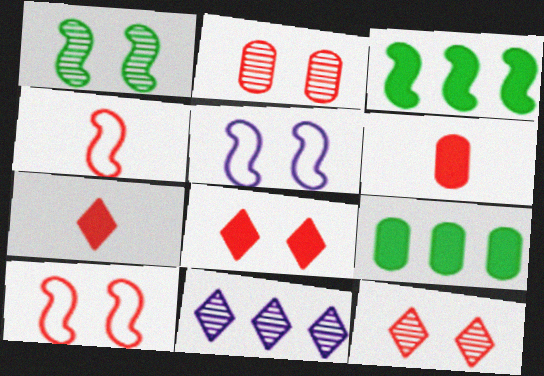[[2, 8, 10]]